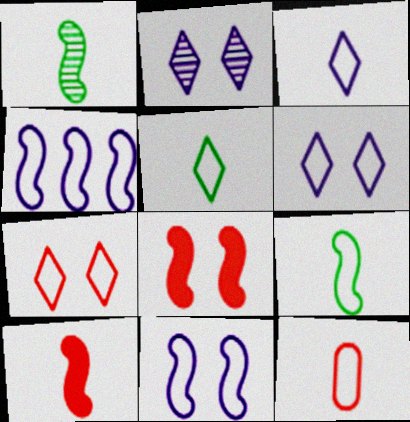[[1, 4, 8], 
[3, 9, 12]]